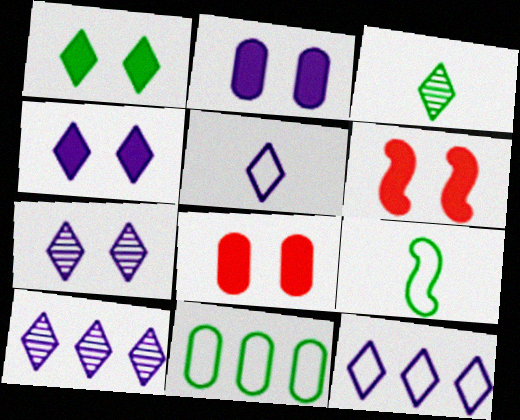[[1, 2, 6], 
[4, 5, 10], 
[8, 9, 10]]